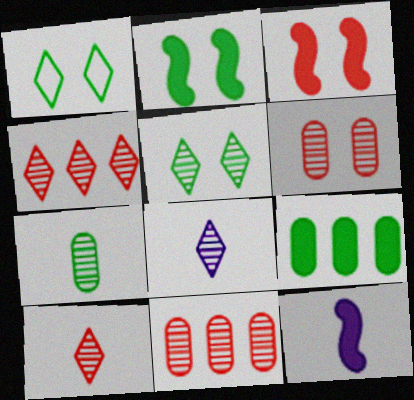[[1, 11, 12], 
[4, 5, 8]]